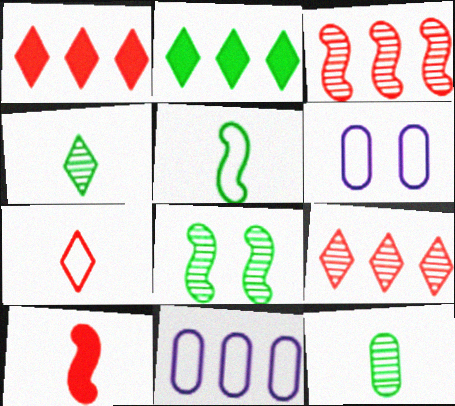[[2, 3, 11]]